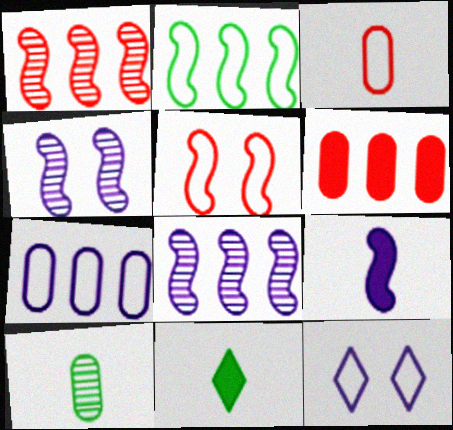[[2, 3, 12]]